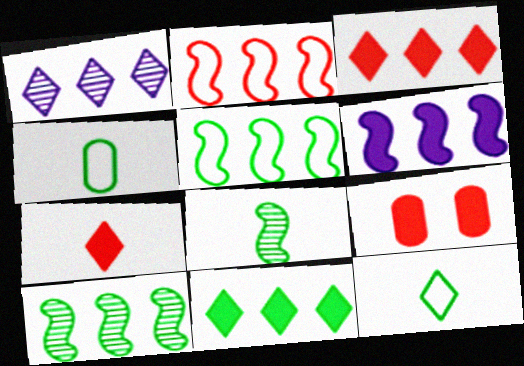[[2, 6, 10]]